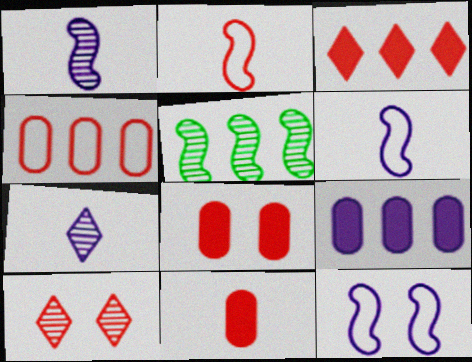[[7, 9, 12]]